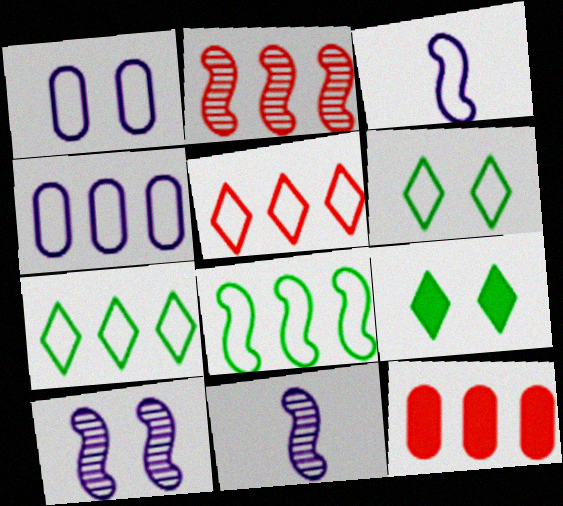[[2, 5, 12], 
[4, 5, 8], 
[6, 11, 12]]